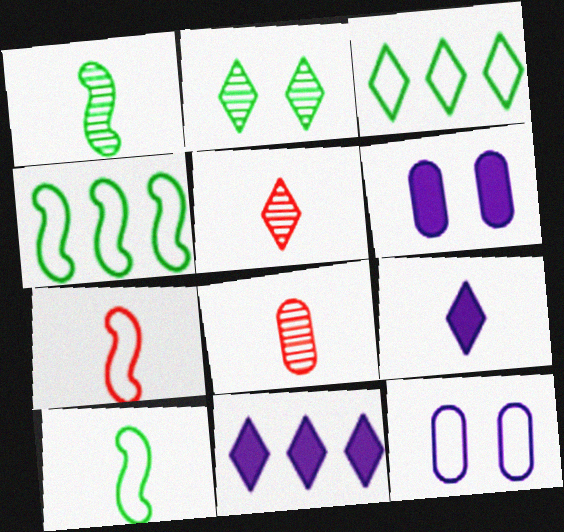[[3, 7, 12], 
[4, 5, 6], 
[8, 9, 10]]